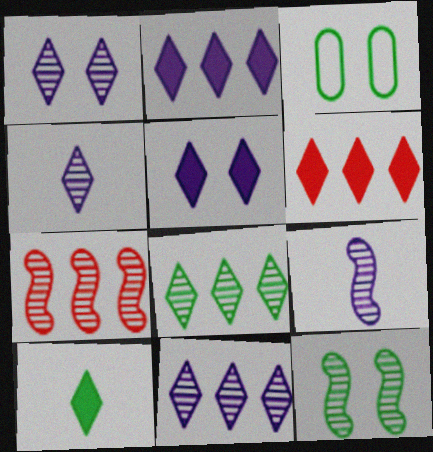[[1, 4, 11], 
[3, 6, 9], 
[5, 6, 10], 
[7, 9, 12]]